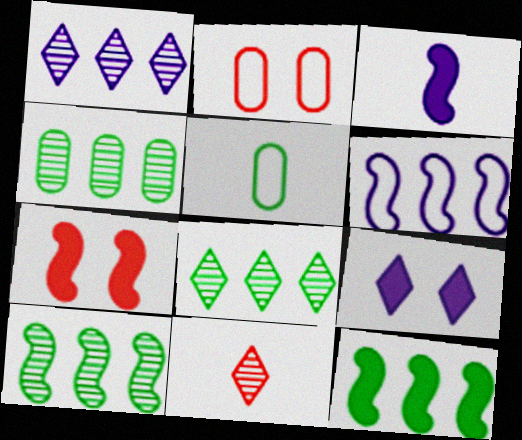[[1, 5, 7], 
[2, 3, 8], 
[3, 5, 11], 
[3, 7, 12], 
[4, 8, 10]]